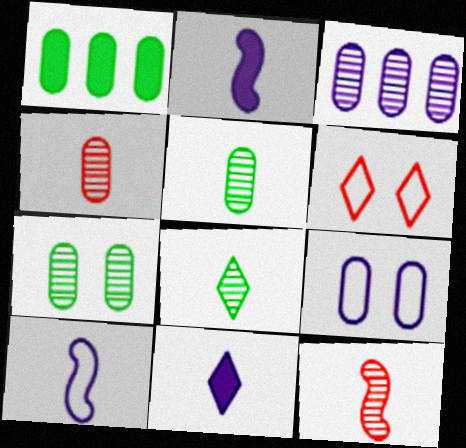[[1, 4, 9], 
[3, 4, 7]]